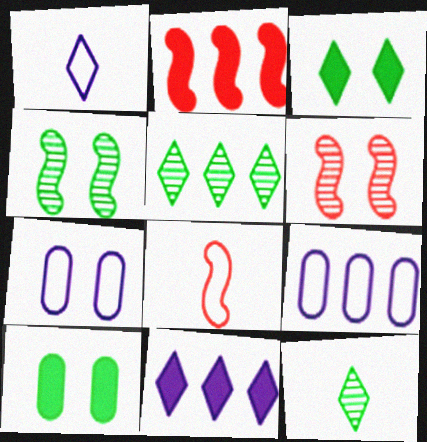[[2, 5, 9], 
[2, 6, 8], 
[2, 7, 12], 
[3, 6, 7]]